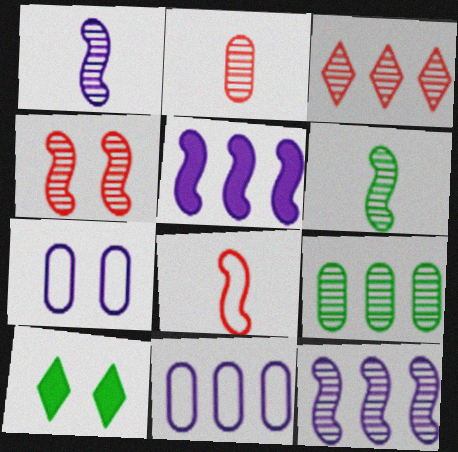[[2, 3, 4], 
[3, 9, 12], 
[4, 6, 12], 
[4, 7, 10]]